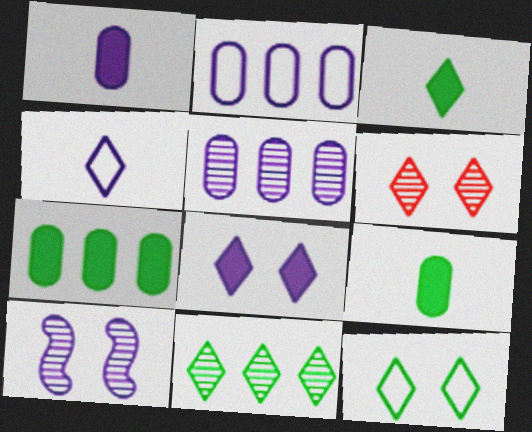[[3, 11, 12], 
[6, 8, 12]]